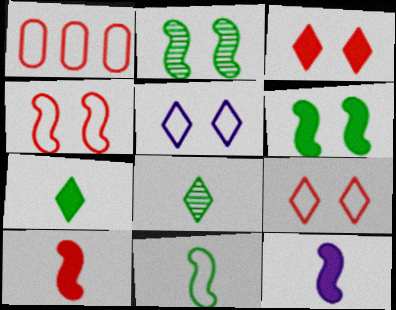[[1, 5, 11]]